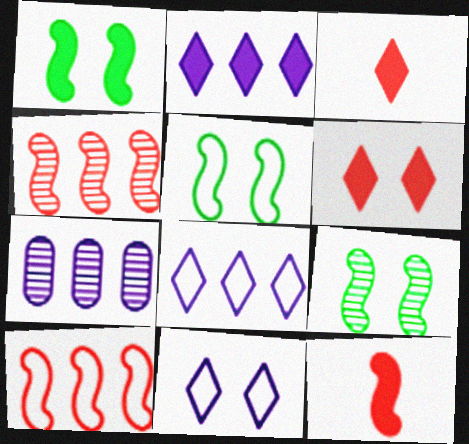[[1, 5, 9], 
[3, 5, 7]]